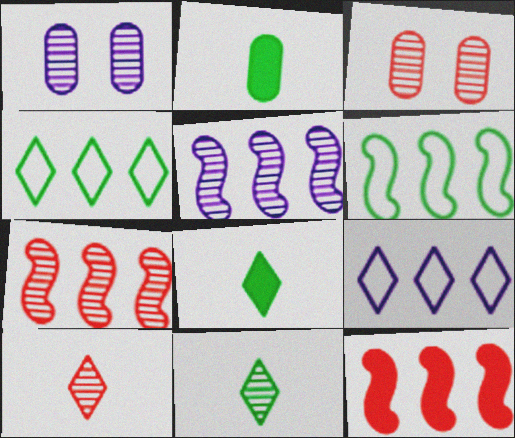[[1, 7, 11], 
[3, 5, 11], 
[3, 7, 10], 
[5, 6, 12]]